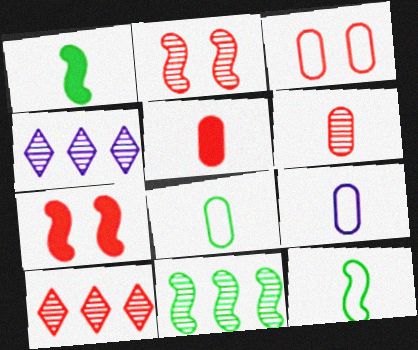[[1, 3, 4], 
[2, 6, 10], 
[4, 7, 8]]